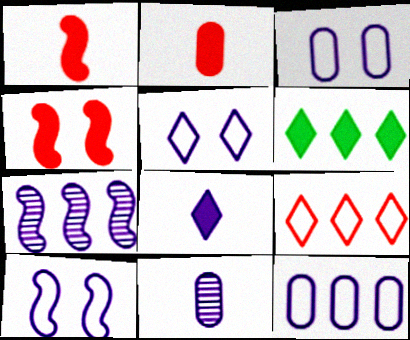[[3, 5, 10], 
[3, 7, 8]]